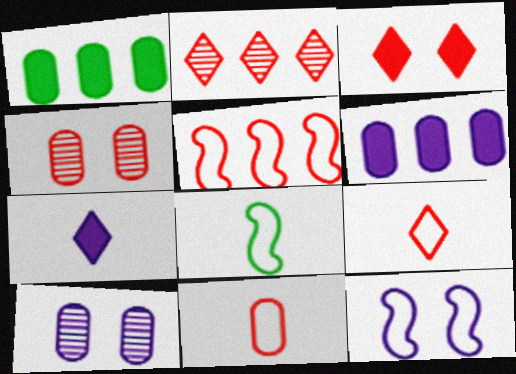[[1, 10, 11], 
[2, 3, 9], 
[5, 8, 12]]